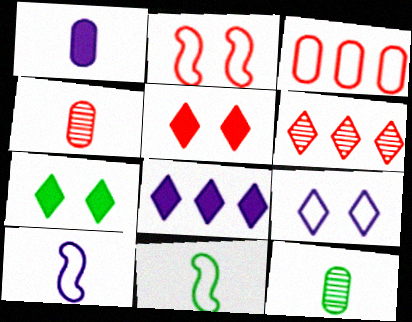[[2, 8, 12], 
[3, 9, 11]]